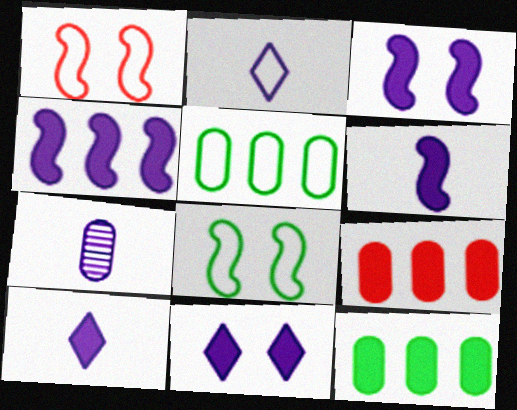[[1, 2, 5], 
[2, 6, 7], 
[3, 4, 6]]